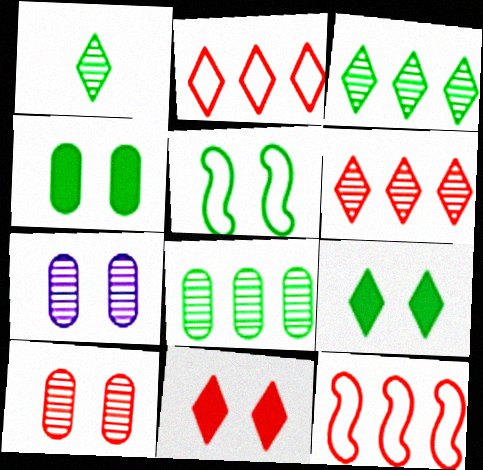[[5, 7, 11]]